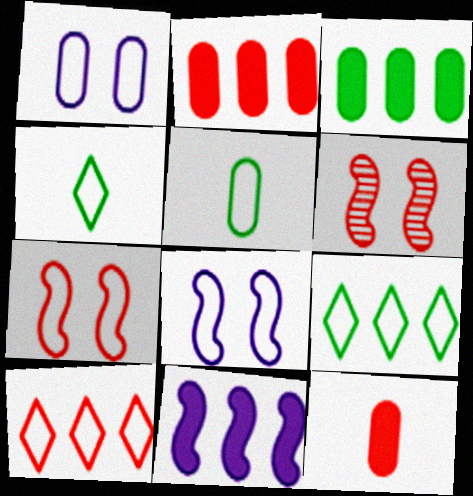[[5, 8, 10], 
[6, 10, 12]]